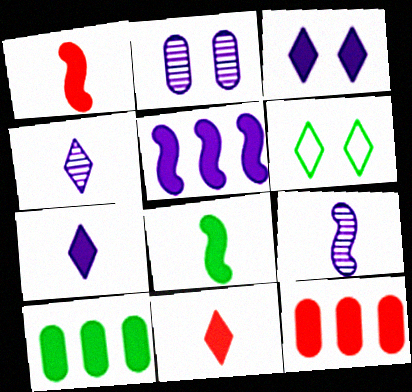[[1, 3, 10], 
[3, 8, 12], 
[6, 9, 12]]